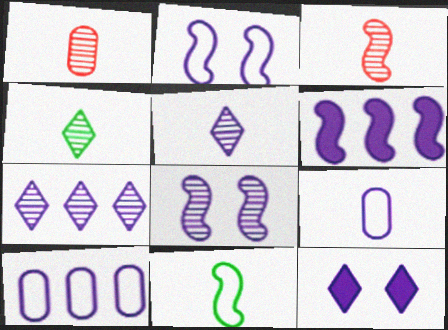[[6, 7, 10]]